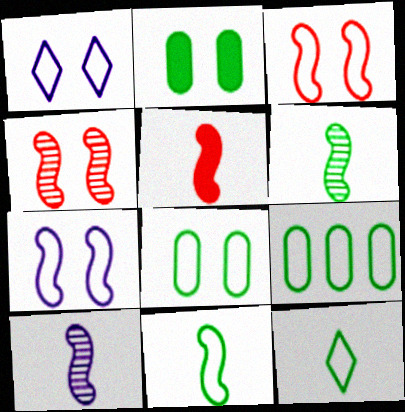[[1, 2, 4], 
[1, 3, 8], 
[5, 10, 11]]